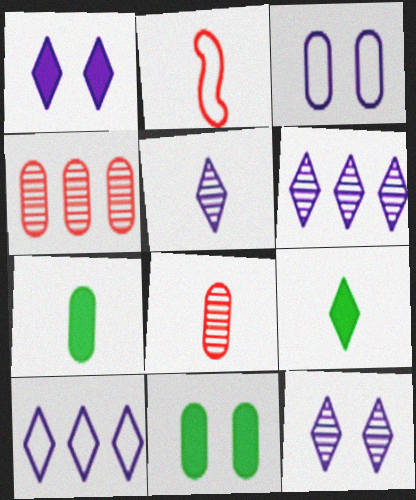[[1, 5, 10], 
[2, 5, 7], 
[2, 6, 11], 
[3, 4, 7], 
[5, 6, 12]]